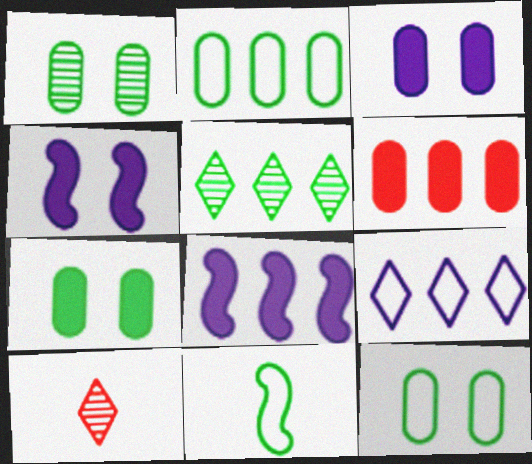[[1, 7, 12], 
[2, 4, 10], 
[5, 7, 11], 
[8, 10, 12]]